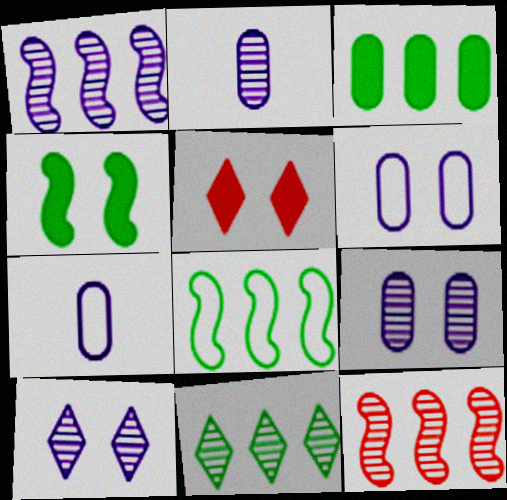[[1, 2, 10], 
[2, 5, 8], 
[3, 8, 11]]